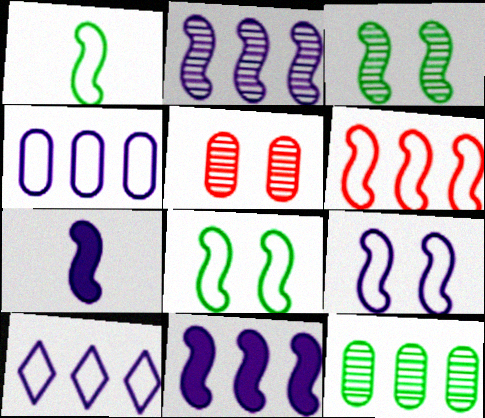[[1, 6, 9], 
[2, 7, 9], 
[3, 6, 7]]